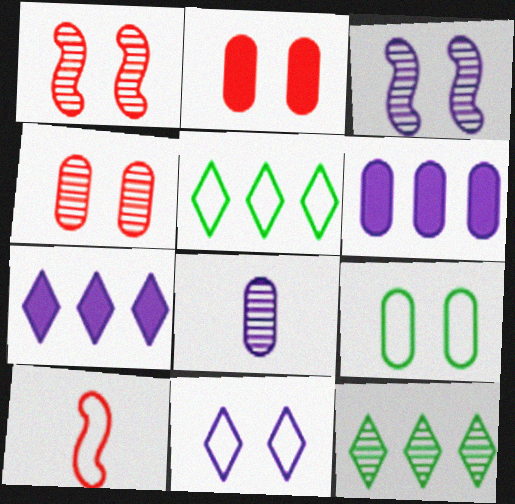[[1, 8, 12]]